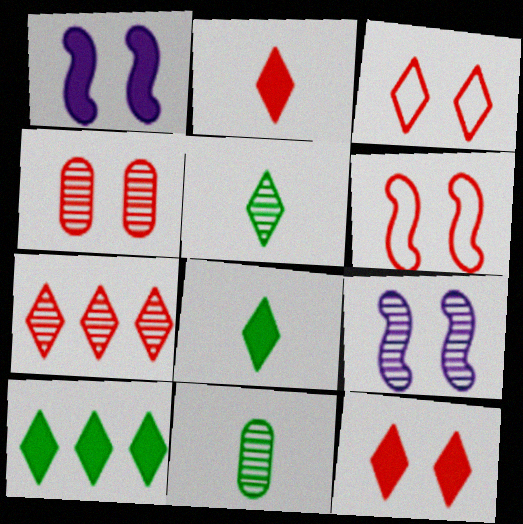[[2, 3, 7], 
[4, 6, 12], 
[7, 9, 11]]